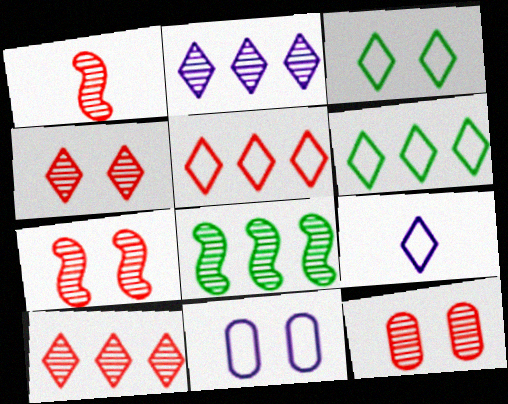[[1, 10, 12], 
[3, 5, 9], 
[4, 7, 12]]